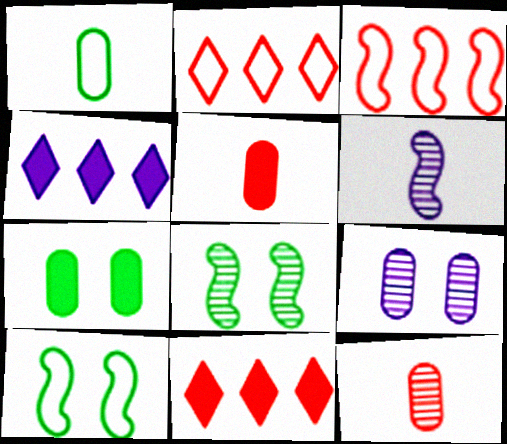[[2, 6, 7], 
[4, 10, 12]]